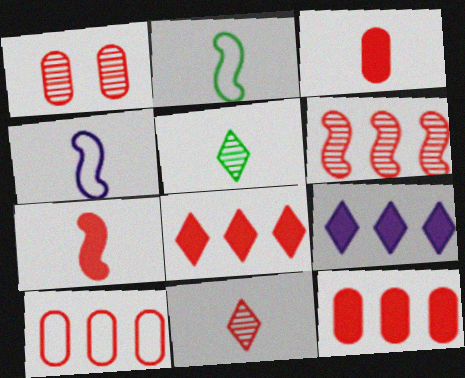[[1, 2, 9], 
[1, 3, 10], 
[1, 6, 11], 
[3, 4, 5], 
[6, 8, 10]]